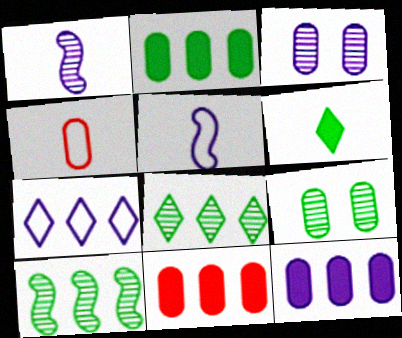[[1, 4, 6], 
[2, 3, 4], 
[2, 11, 12], 
[4, 9, 12], 
[7, 10, 11]]